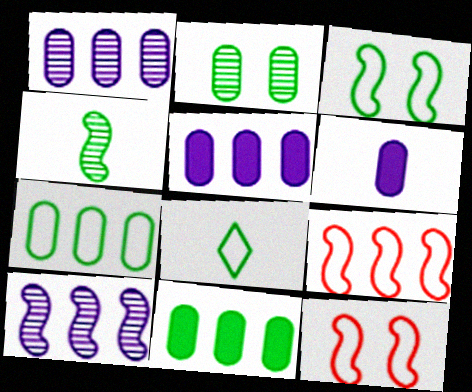[[3, 7, 8]]